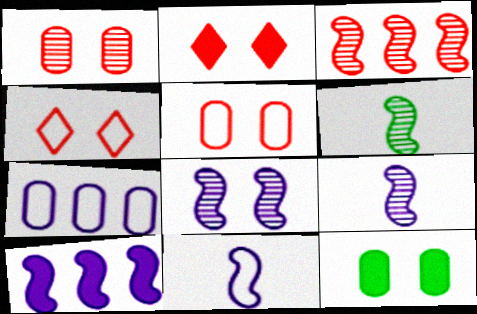[[2, 6, 7], 
[3, 6, 8], 
[4, 8, 12], 
[8, 10, 11]]